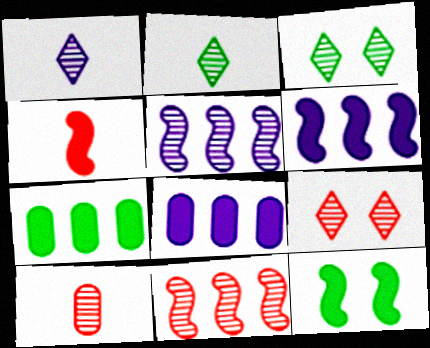[[3, 5, 10], 
[4, 6, 12], 
[9, 10, 11]]